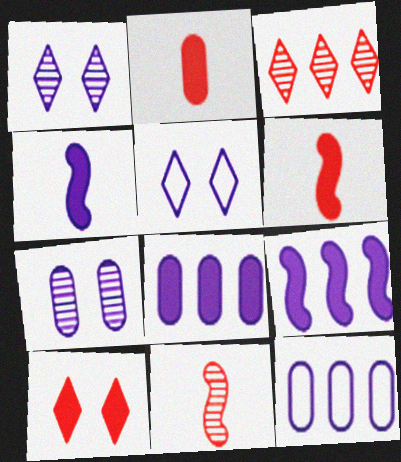[[1, 4, 12]]